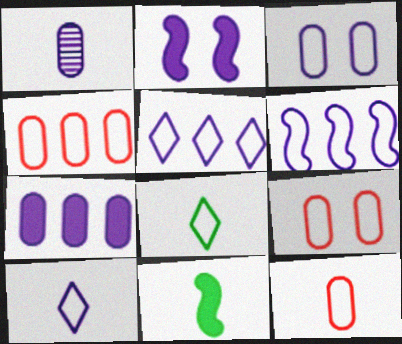[[1, 2, 5], 
[1, 3, 7], 
[3, 6, 10], 
[4, 9, 12], 
[6, 8, 9]]